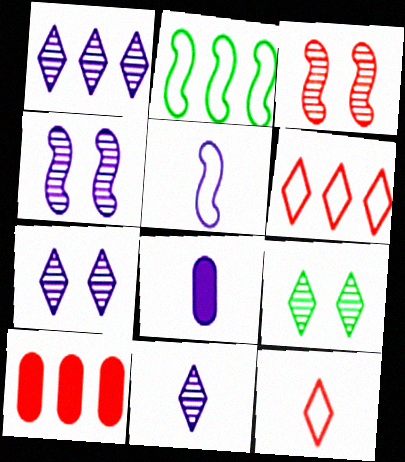[[1, 2, 10], 
[1, 7, 11], 
[3, 10, 12], 
[5, 8, 11], 
[5, 9, 10]]